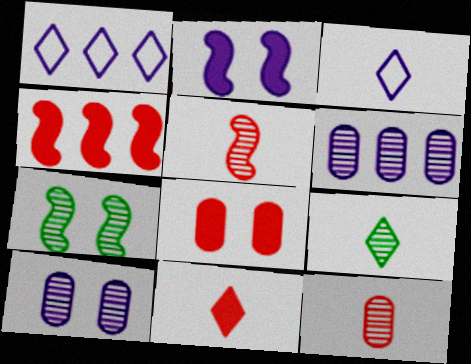[[2, 3, 6], 
[3, 9, 11], 
[4, 8, 11]]